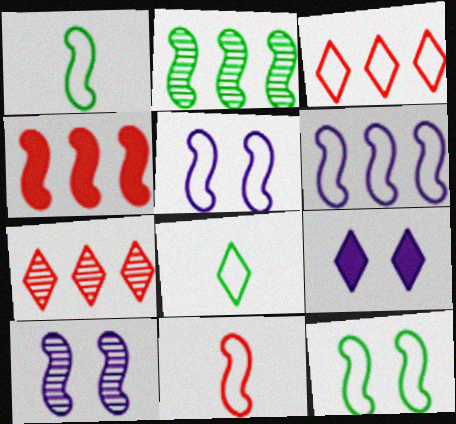[[1, 4, 10], 
[2, 4, 6], 
[6, 11, 12], 
[7, 8, 9]]